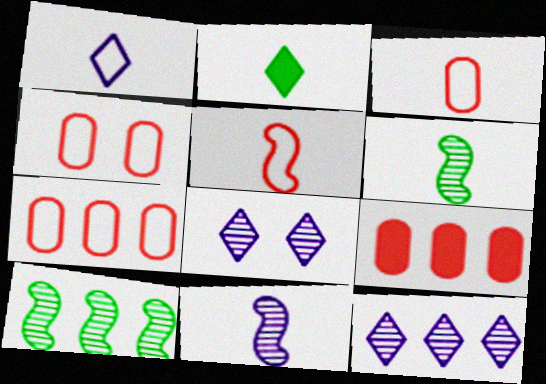[[2, 3, 11], 
[3, 4, 7]]